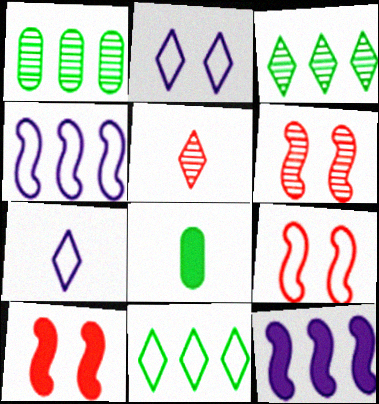[[1, 7, 10], 
[6, 9, 10]]